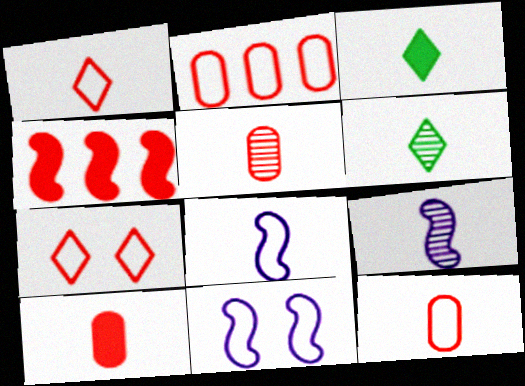[[3, 5, 8], 
[3, 9, 12], 
[4, 5, 7], 
[5, 6, 9], 
[5, 10, 12], 
[6, 8, 10]]